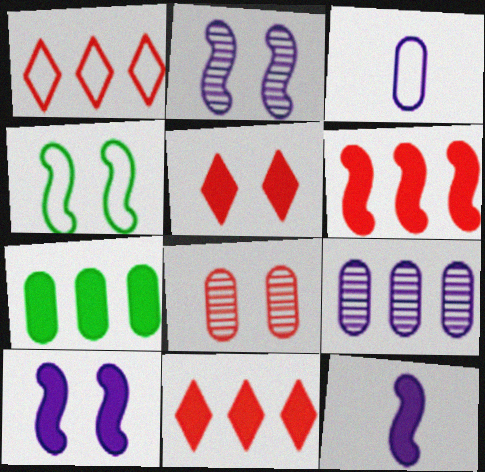[[1, 3, 4], 
[3, 7, 8], 
[5, 7, 12]]